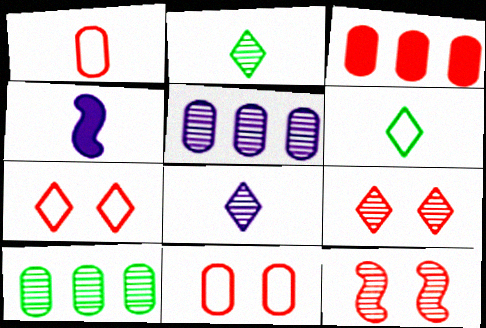[[1, 2, 4], 
[2, 5, 12], 
[4, 7, 10], 
[8, 10, 12]]